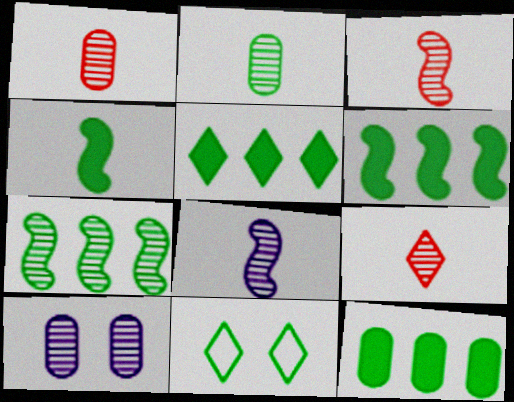[[1, 3, 9], 
[2, 6, 11], 
[2, 8, 9], 
[5, 6, 12], 
[7, 9, 10]]